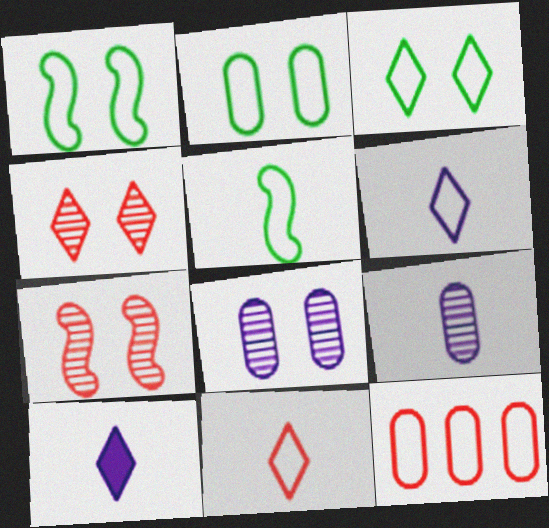[[1, 2, 3], 
[1, 6, 12]]